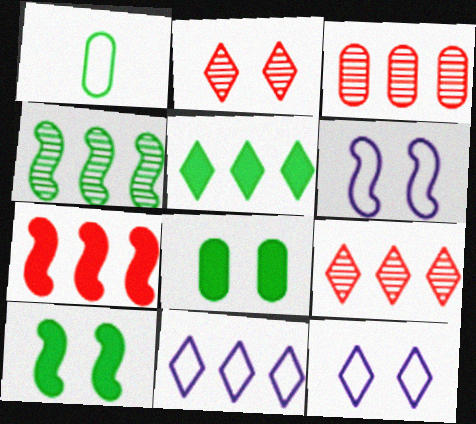[[2, 6, 8], 
[5, 9, 11]]